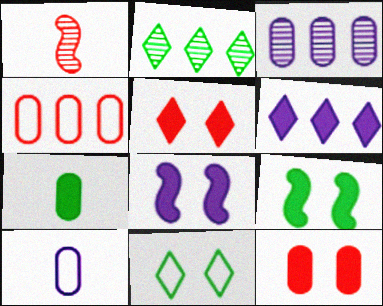[[1, 4, 5]]